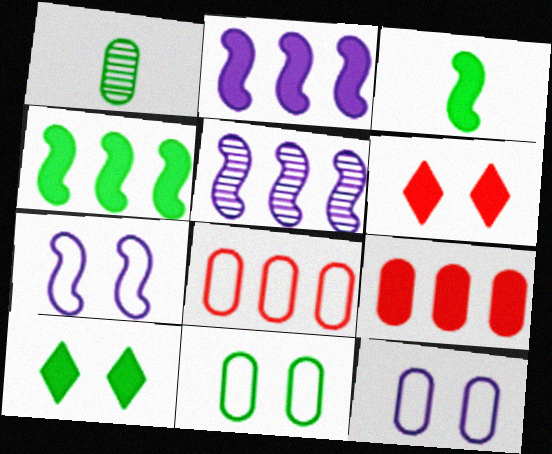[[1, 9, 12]]